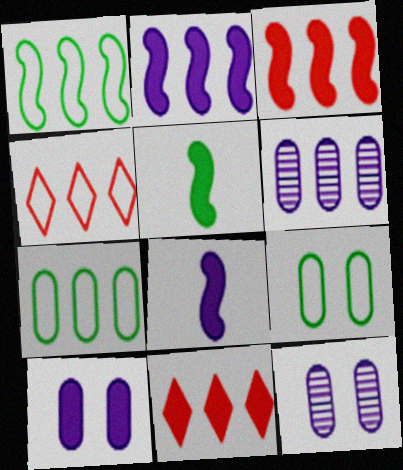[[1, 6, 11], 
[4, 5, 12], 
[5, 10, 11]]